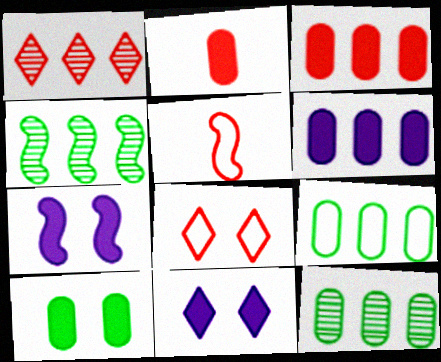[[2, 6, 10], 
[4, 5, 7], 
[5, 11, 12]]